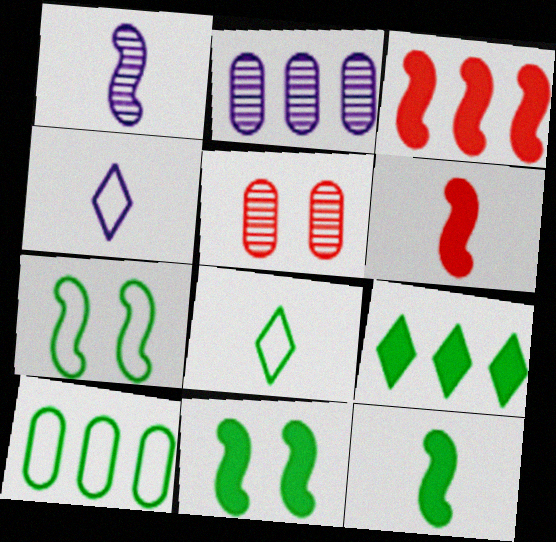[[1, 3, 7], 
[7, 8, 10]]